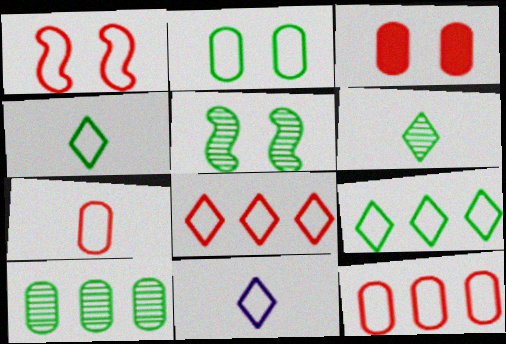[[1, 7, 8], 
[5, 6, 10]]